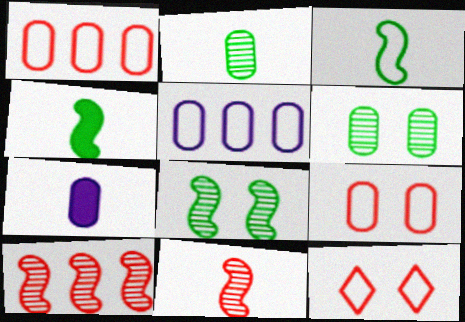[[1, 6, 7], 
[3, 5, 12]]